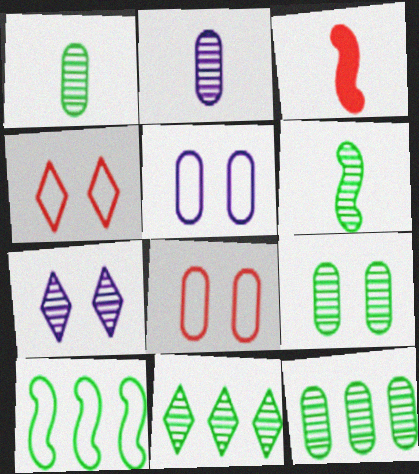[[1, 9, 12], 
[3, 5, 11], 
[6, 9, 11]]